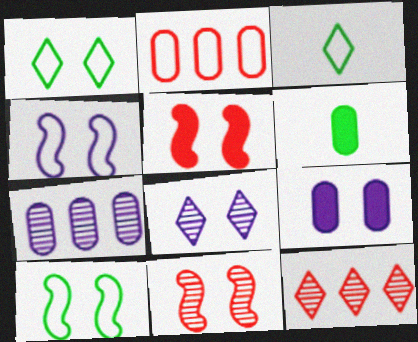[[1, 9, 11], 
[2, 3, 4], 
[3, 5, 7], 
[4, 6, 12], 
[4, 8, 9]]